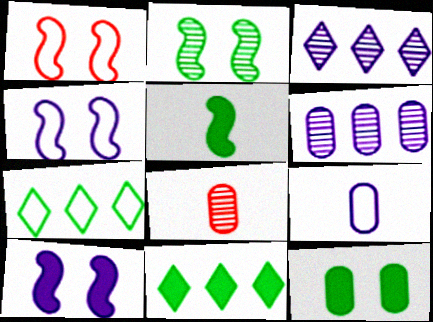[[1, 2, 10], 
[1, 7, 9], 
[2, 3, 8], 
[3, 9, 10], 
[4, 8, 11], 
[5, 11, 12], 
[7, 8, 10]]